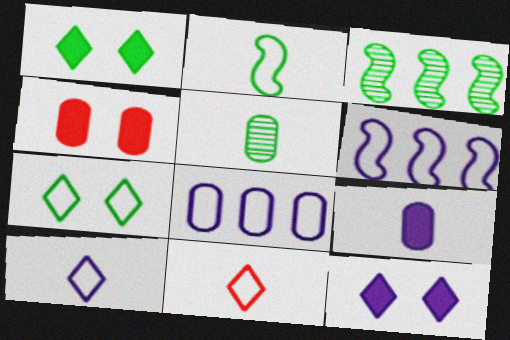[[3, 4, 10], 
[4, 5, 8]]